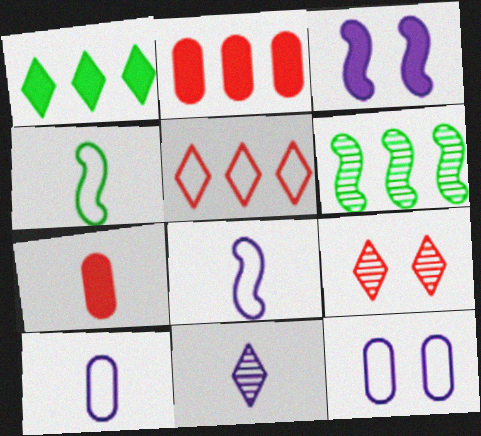[[1, 3, 7], 
[4, 5, 12], 
[4, 7, 11]]